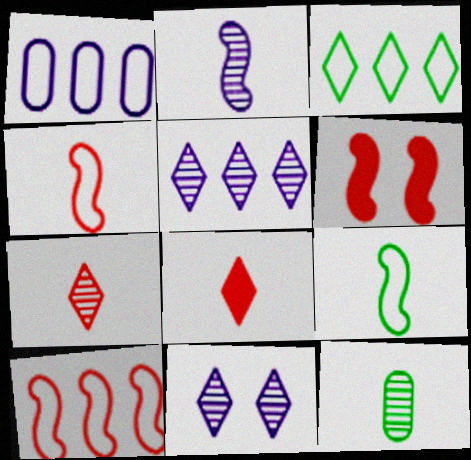[[1, 3, 10], 
[2, 7, 12], 
[3, 8, 11]]